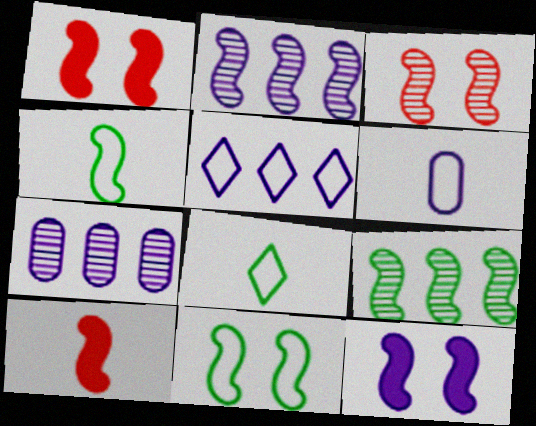[[1, 2, 4], 
[1, 7, 8], 
[2, 10, 11], 
[3, 11, 12]]